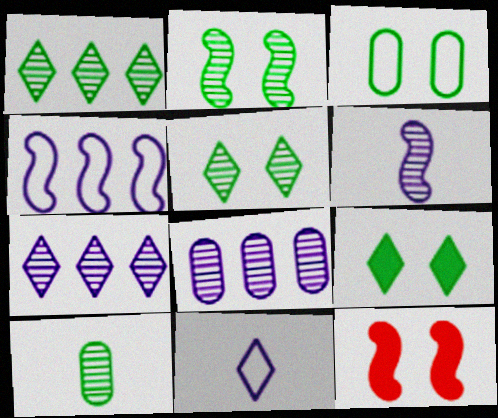[[1, 2, 10], 
[2, 3, 9]]